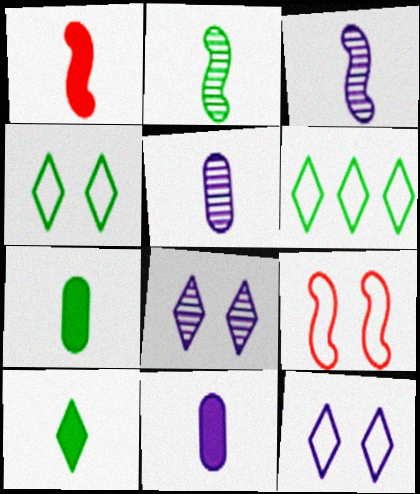[[1, 10, 11]]